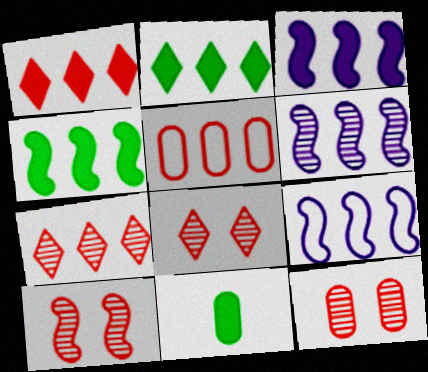[[2, 5, 6], 
[3, 6, 9], 
[8, 9, 11], 
[8, 10, 12]]